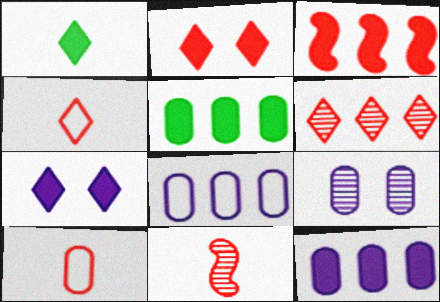[[2, 4, 6], 
[5, 9, 10]]